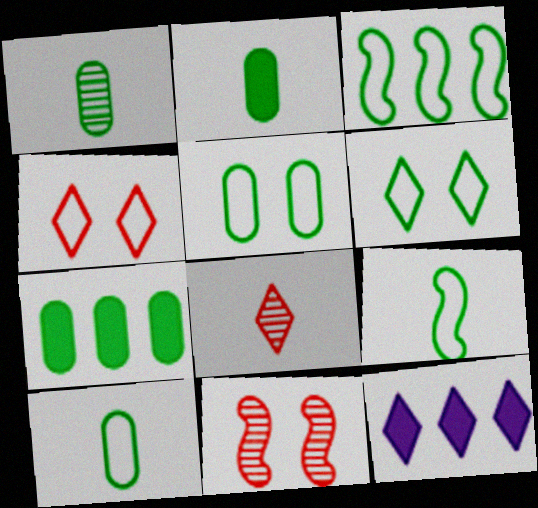[[1, 2, 10], 
[1, 5, 7], 
[3, 6, 10], 
[6, 8, 12], 
[10, 11, 12]]